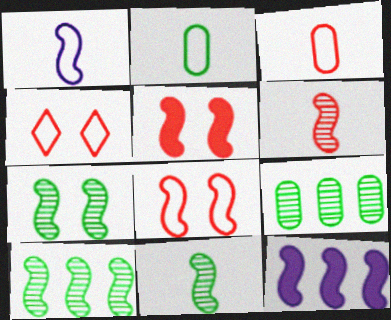[[1, 5, 10], 
[7, 10, 11], 
[8, 11, 12]]